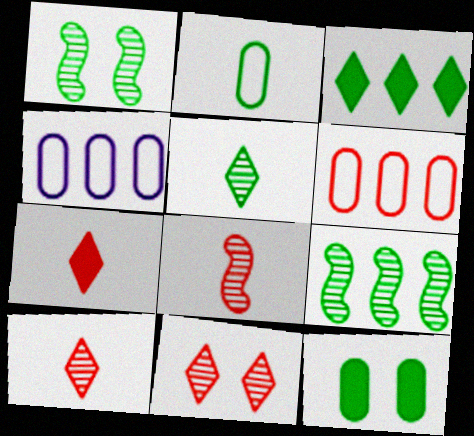[[1, 2, 3], 
[1, 4, 7]]